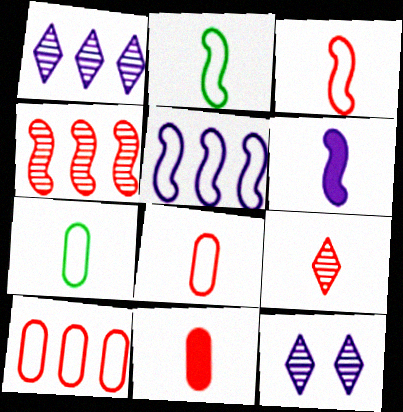[[3, 9, 11], 
[6, 7, 9]]